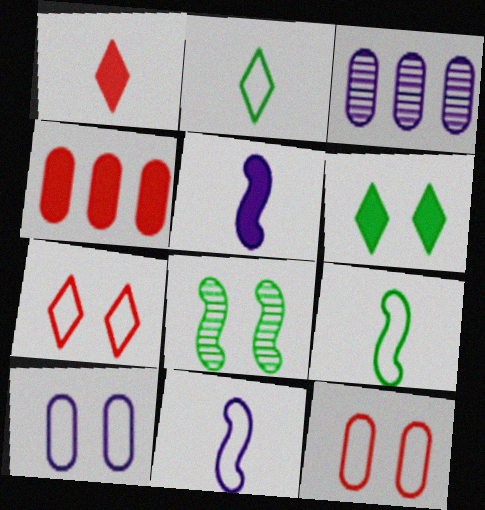[[4, 5, 6]]